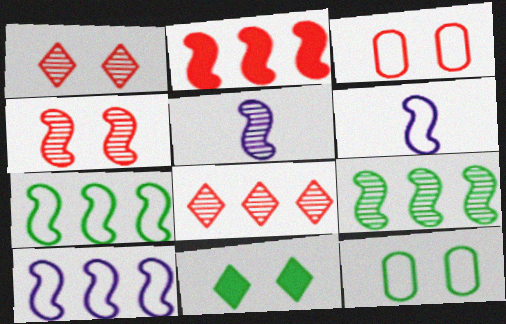[[2, 9, 10], 
[4, 5, 9]]